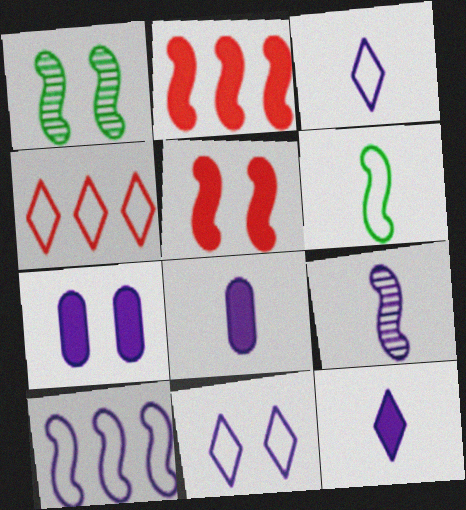[[1, 4, 8], 
[3, 8, 9]]